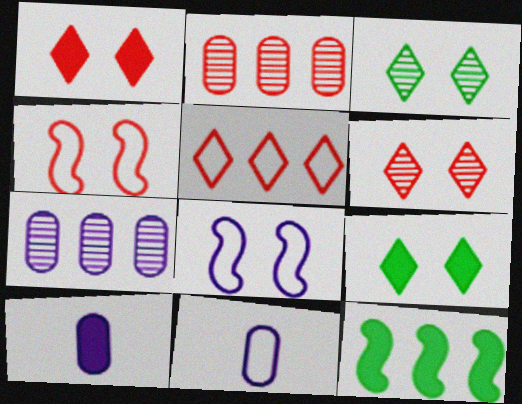[[1, 10, 12], 
[5, 7, 12], 
[6, 11, 12]]